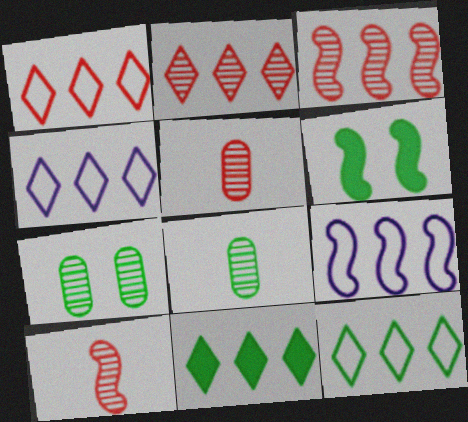[[1, 4, 12], 
[2, 4, 11], 
[4, 5, 6], 
[6, 8, 12], 
[6, 9, 10]]